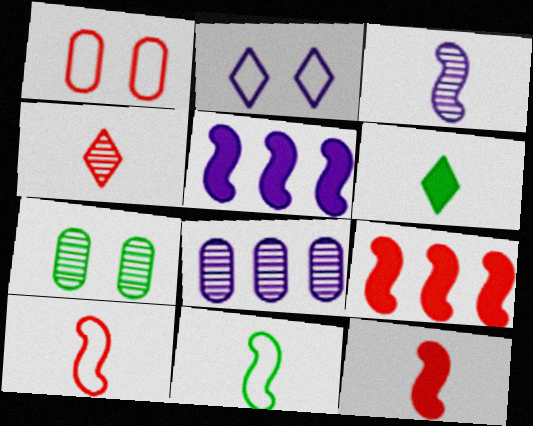[[1, 4, 9], 
[3, 11, 12]]